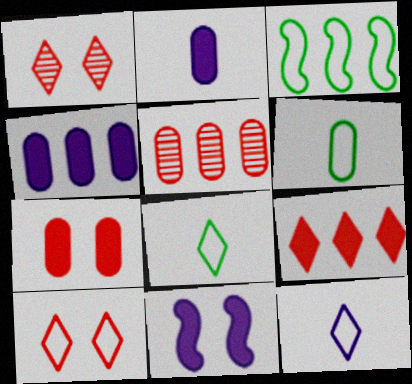[[1, 2, 3], 
[5, 8, 11]]